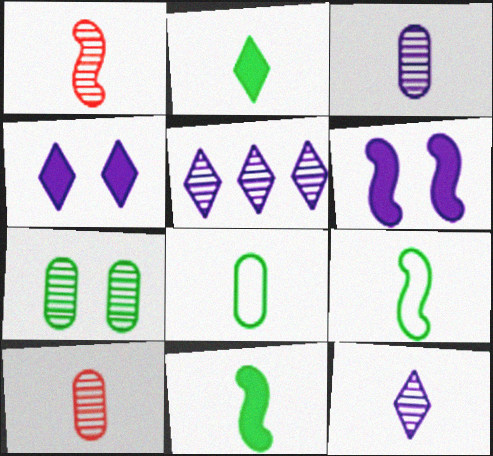[[1, 5, 7]]